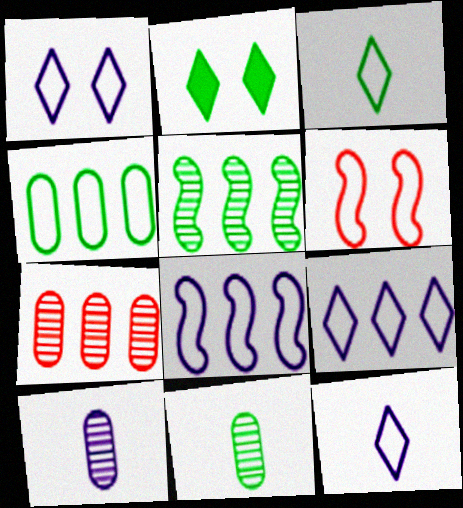[[1, 9, 12], 
[4, 6, 12]]